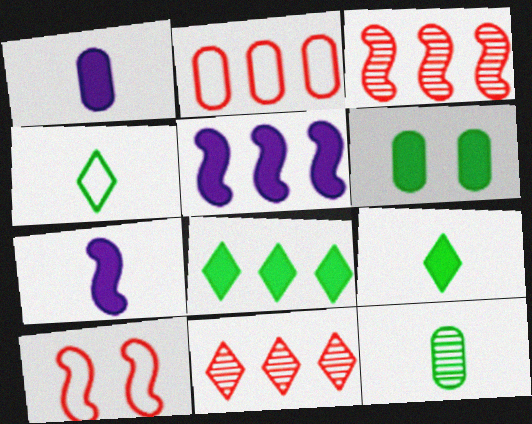[]